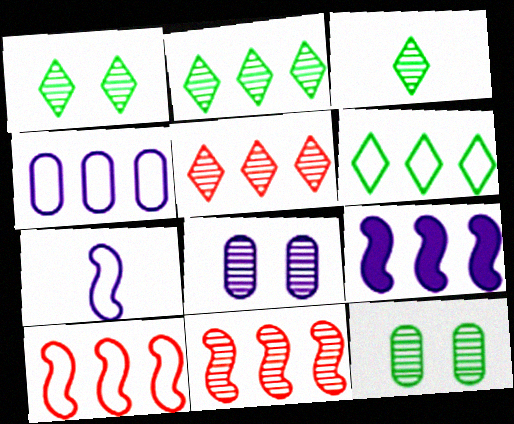[[1, 2, 3], 
[3, 8, 11], 
[4, 6, 10]]